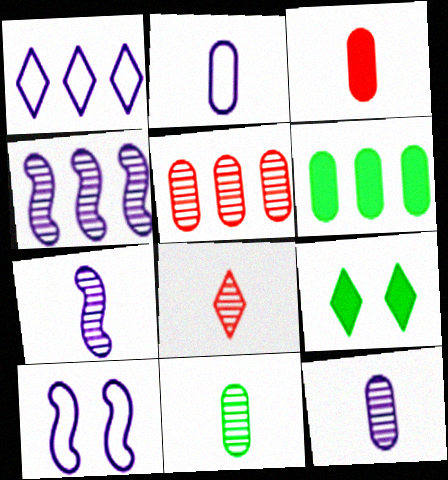[[1, 2, 10], 
[1, 8, 9], 
[2, 3, 11], 
[6, 8, 10], 
[7, 8, 11]]